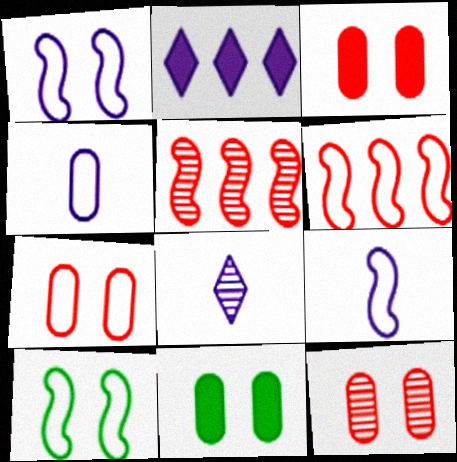[[3, 7, 12], 
[6, 8, 11], 
[6, 9, 10]]